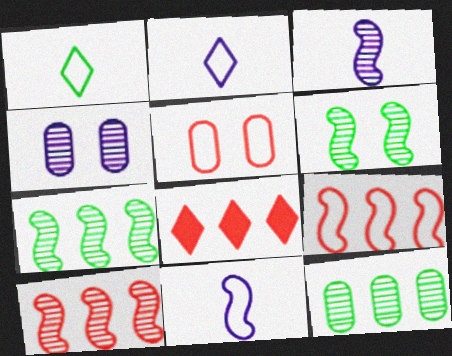[[3, 6, 10]]